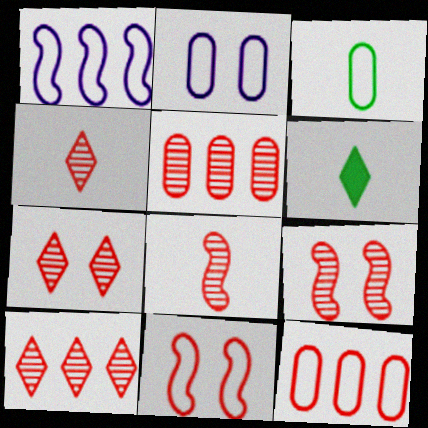[[2, 3, 12], 
[4, 5, 9], 
[4, 7, 10], 
[5, 7, 8]]